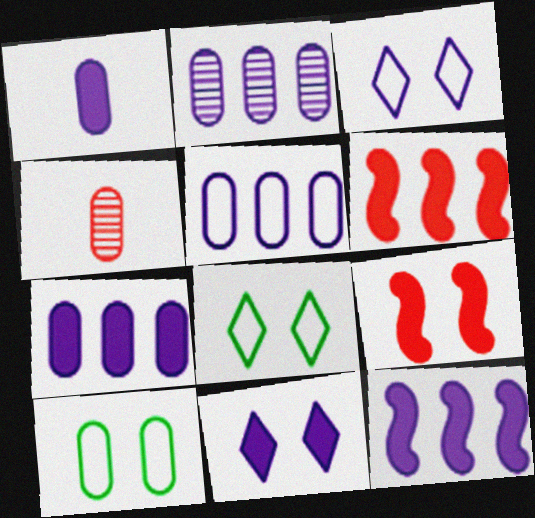[[1, 11, 12], 
[2, 5, 7], 
[4, 7, 10], 
[4, 8, 12]]